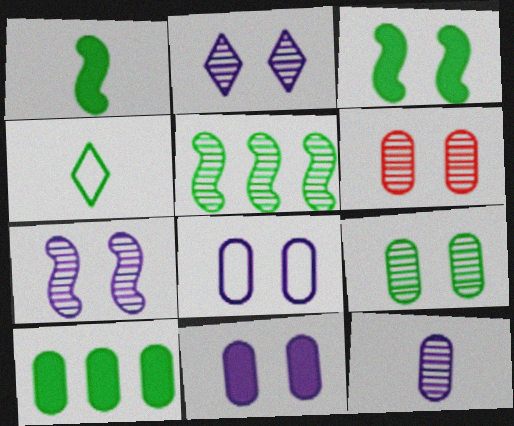[]